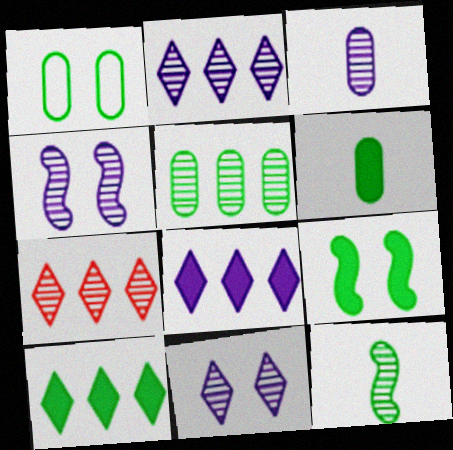[[1, 5, 6], 
[1, 10, 12], 
[2, 3, 4], 
[6, 9, 10]]